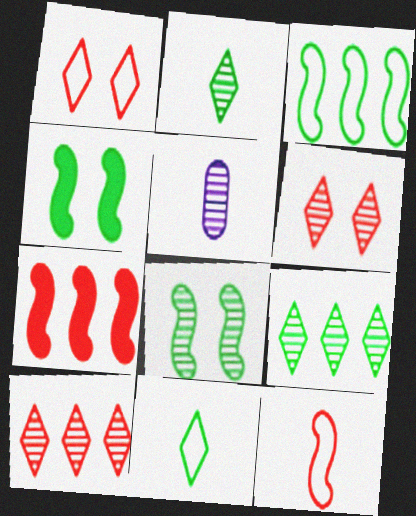[[5, 8, 10]]